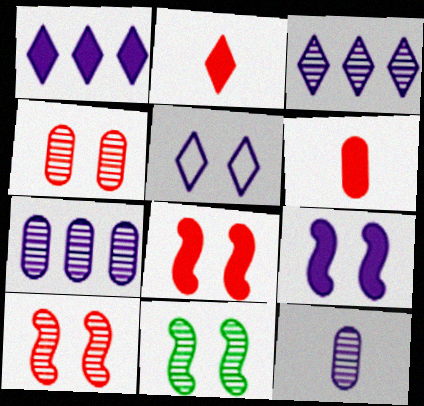[]